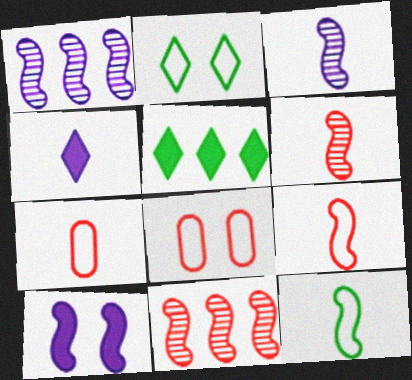[[3, 5, 8], 
[10, 11, 12]]